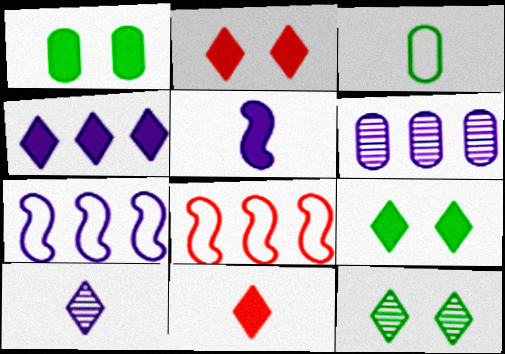[[1, 8, 10], 
[4, 6, 7], 
[4, 9, 11]]